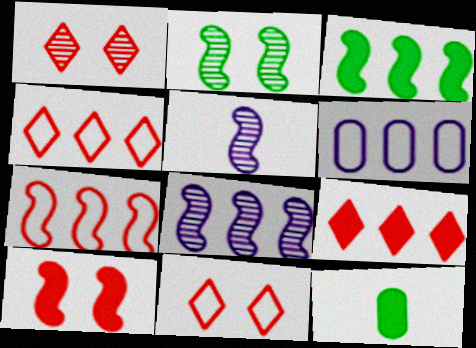[[3, 7, 8], 
[8, 11, 12]]